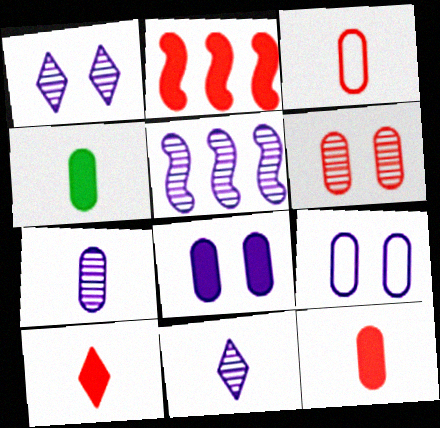[[1, 5, 7], 
[3, 4, 7]]